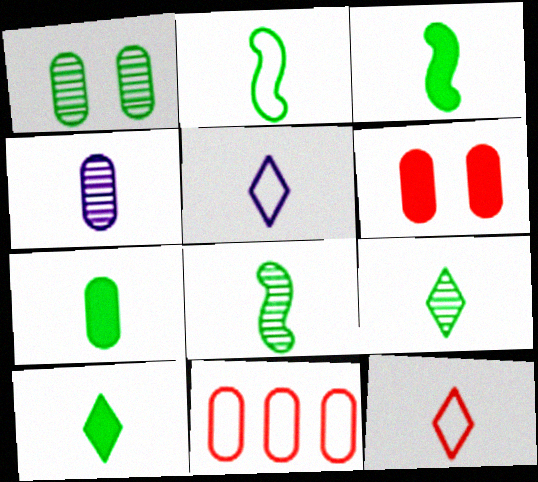[[2, 3, 8], 
[2, 7, 9], 
[3, 4, 12], 
[3, 7, 10]]